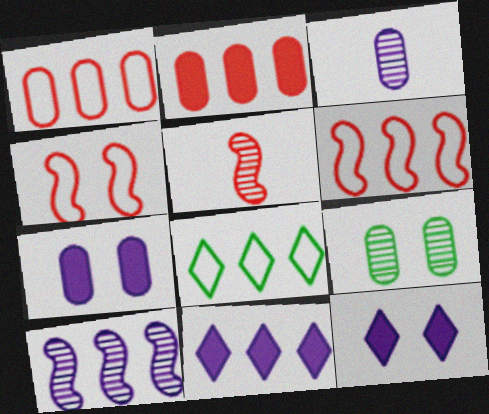[[2, 8, 10], 
[4, 9, 12], 
[5, 7, 8]]